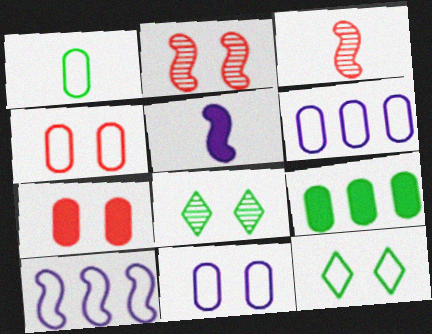[[1, 4, 6]]